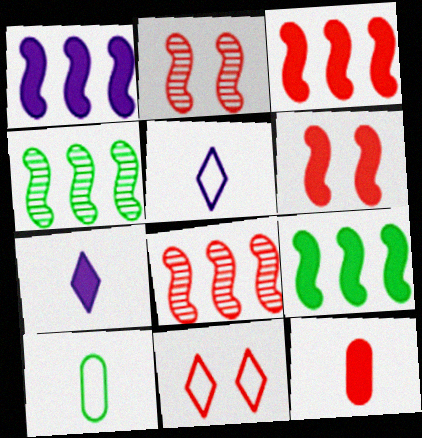[[1, 3, 9], 
[8, 11, 12]]